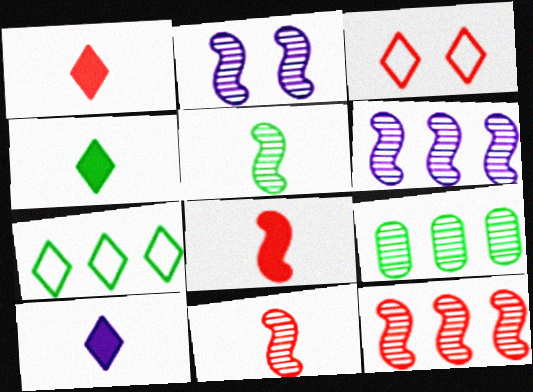[[1, 4, 10], 
[2, 5, 12]]